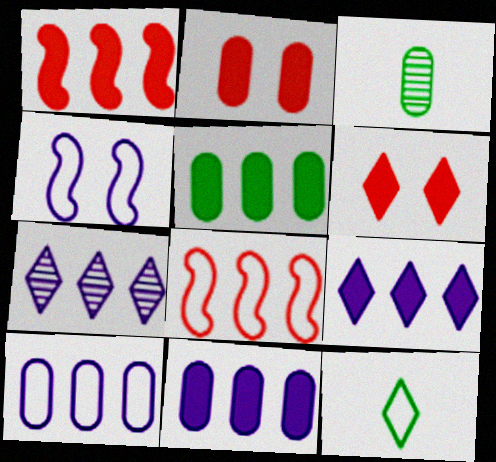[[1, 5, 9], 
[2, 3, 10], 
[5, 7, 8], 
[6, 7, 12]]